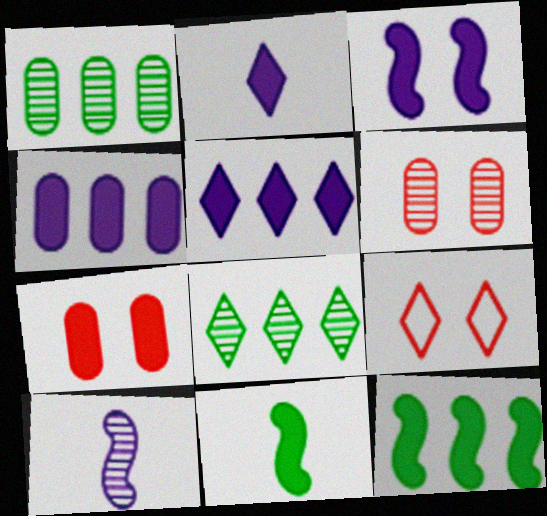[[2, 3, 4], 
[2, 7, 12], 
[2, 8, 9], 
[5, 7, 11], 
[6, 8, 10]]